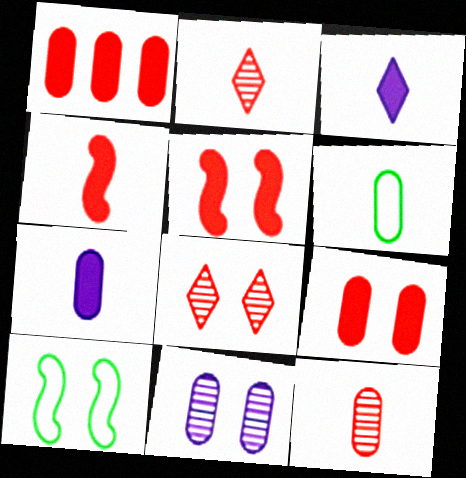[[1, 6, 11], 
[6, 7, 12]]